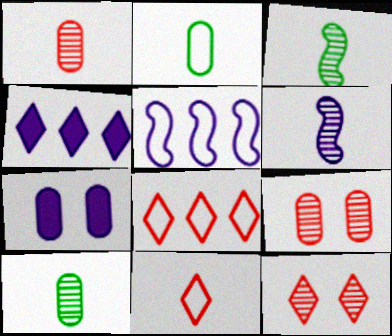[[3, 7, 8]]